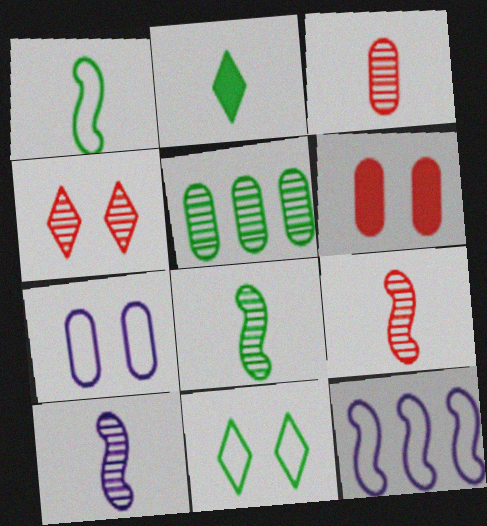[[4, 5, 10], 
[8, 9, 10]]